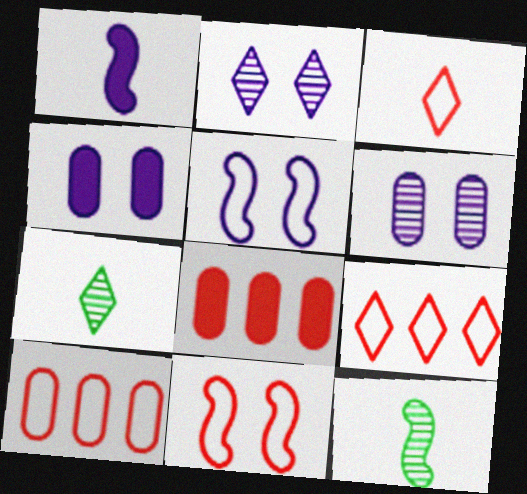[[2, 4, 5], 
[3, 10, 11], 
[4, 9, 12], 
[5, 7, 8]]